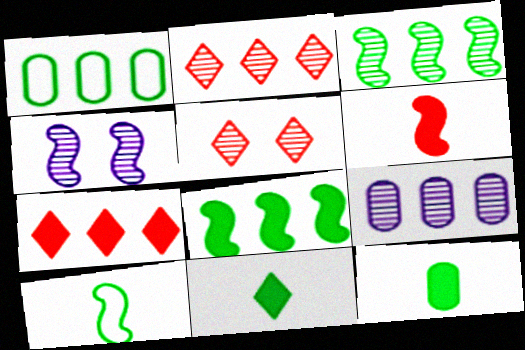[[2, 3, 9]]